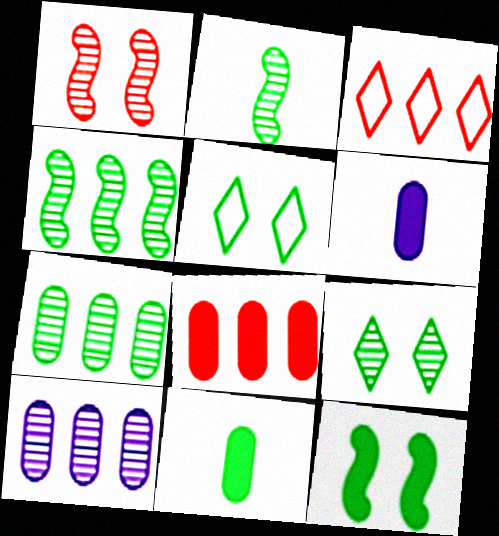[[2, 7, 9], 
[4, 5, 11]]